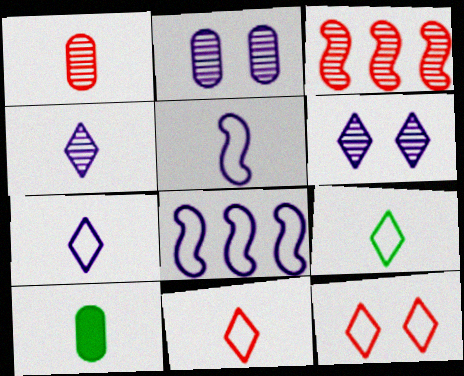[[7, 9, 11]]